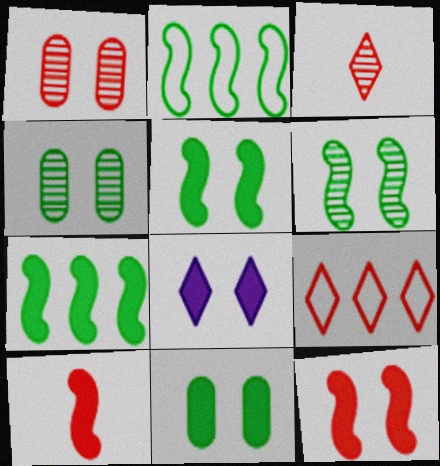[[1, 9, 10], 
[8, 11, 12]]